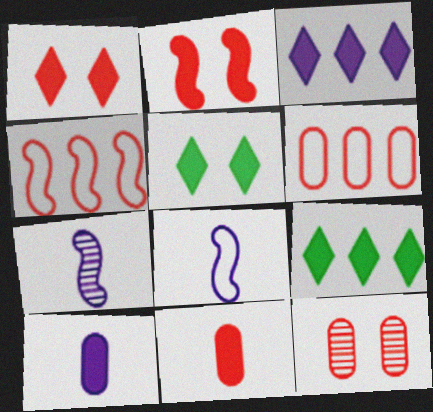[[2, 9, 10], 
[5, 6, 7], 
[6, 11, 12], 
[8, 9, 12]]